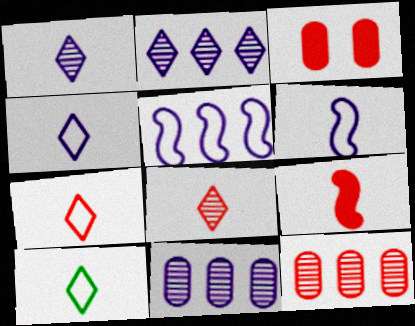[[4, 7, 10]]